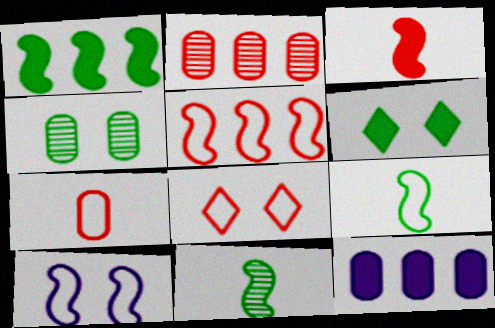[[2, 3, 8], 
[3, 6, 12], 
[4, 7, 12], 
[5, 7, 8], 
[5, 9, 10], 
[8, 11, 12]]